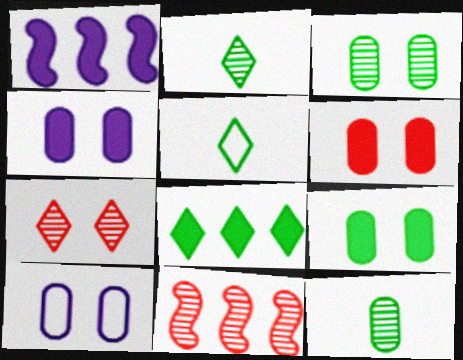[[3, 6, 10], 
[4, 5, 11], 
[4, 6, 9]]